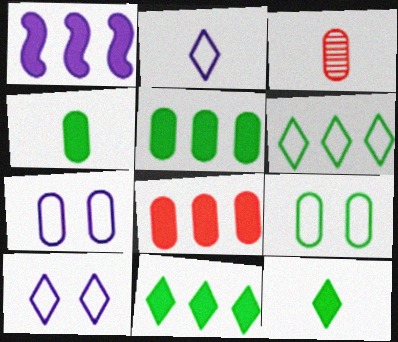[[1, 8, 11], 
[3, 5, 7]]